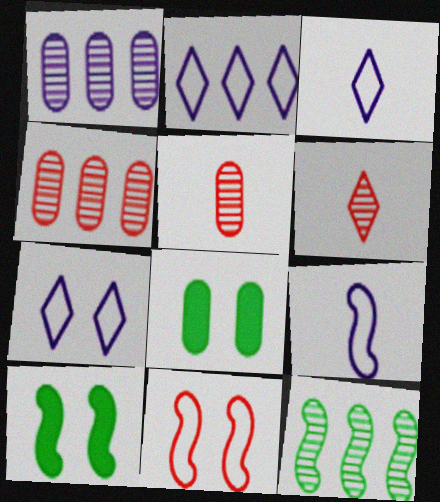[[2, 3, 7], 
[2, 5, 10], 
[3, 4, 10]]